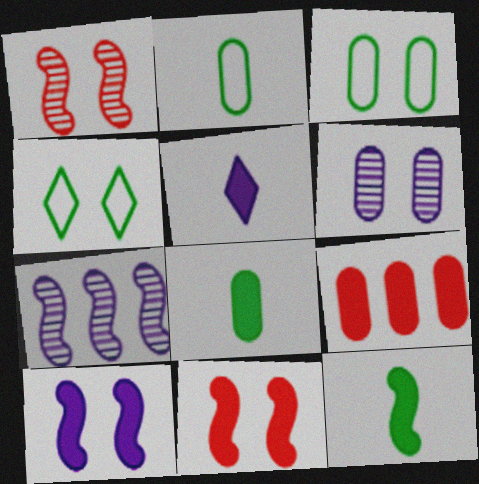[[2, 6, 9], 
[4, 6, 11]]